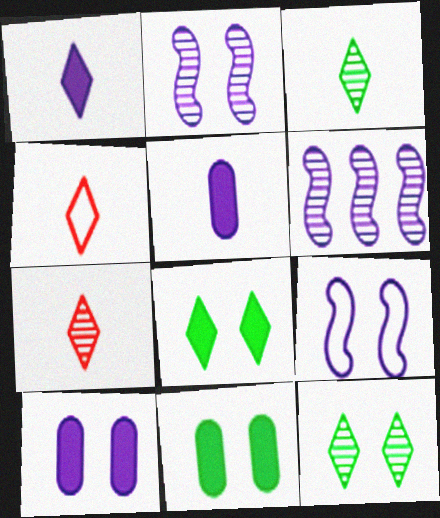[[1, 3, 4], 
[4, 6, 11]]